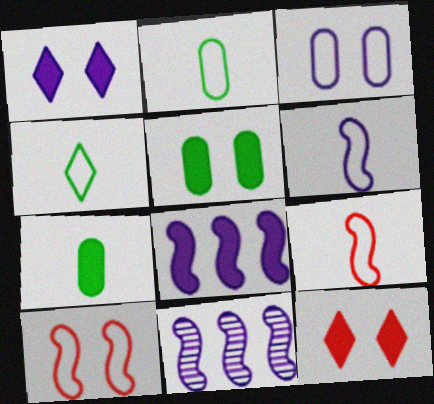[[2, 11, 12], 
[7, 8, 12]]